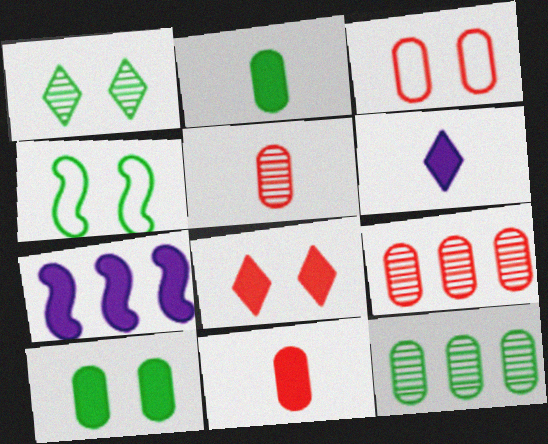[[1, 4, 10], 
[2, 7, 8], 
[3, 9, 11], 
[4, 6, 9]]